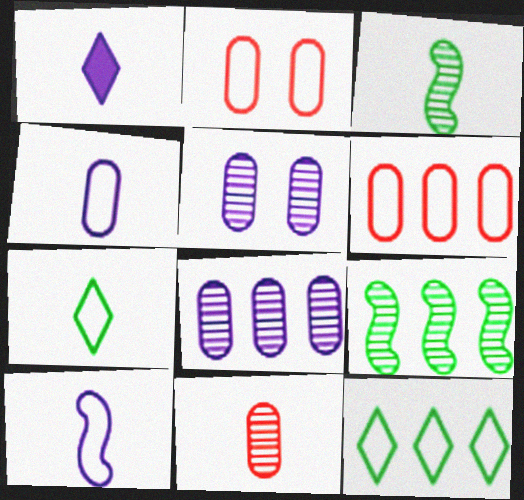[[1, 2, 9], 
[2, 10, 12]]